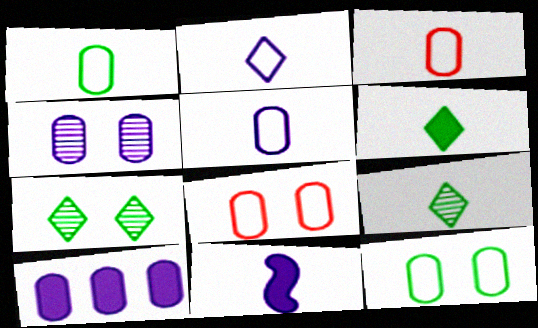[[1, 3, 5], 
[3, 9, 11], 
[4, 5, 10]]